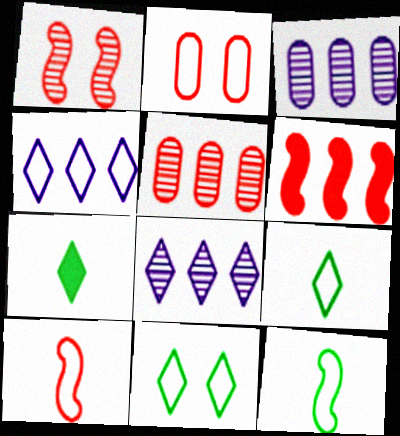[[1, 6, 10], 
[2, 4, 12]]